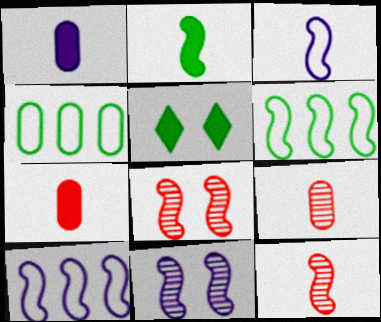[[2, 3, 12], 
[2, 8, 10], 
[5, 9, 10]]